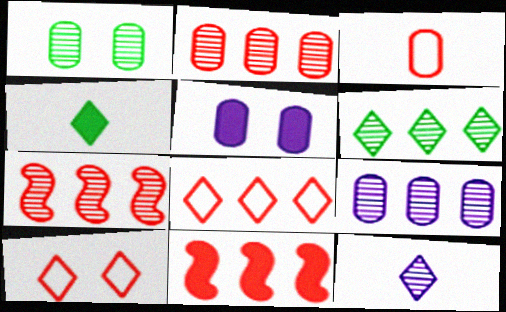[[1, 7, 12], 
[2, 8, 11], 
[4, 5, 11], 
[6, 7, 9]]